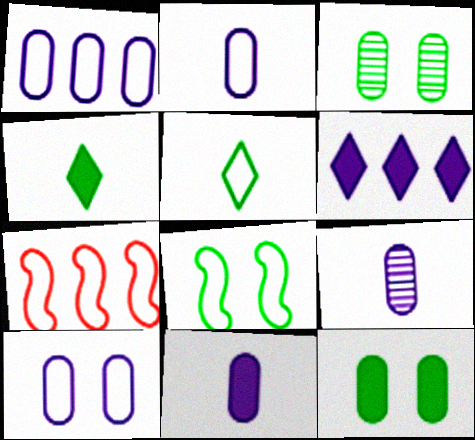[[1, 2, 10], 
[2, 9, 11], 
[5, 7, 10]]